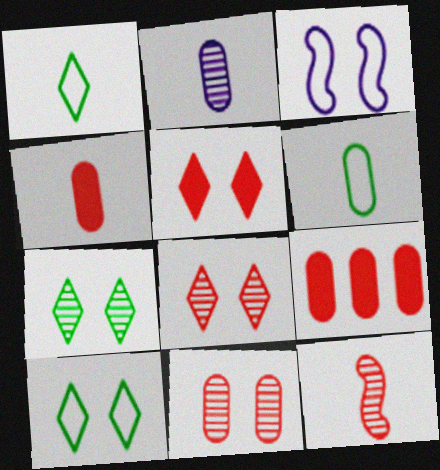[[2, 4, 6]]